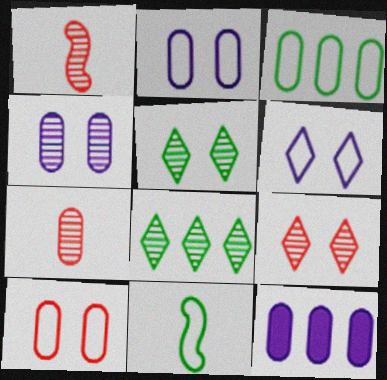[[1, 4, 8], 
[9, 11, 12]]